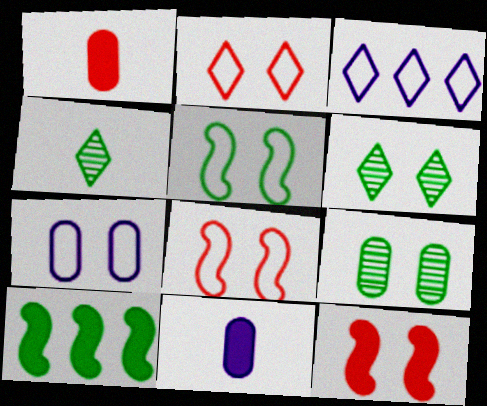[[2, 5, 7], 
[6, 7, 12]]